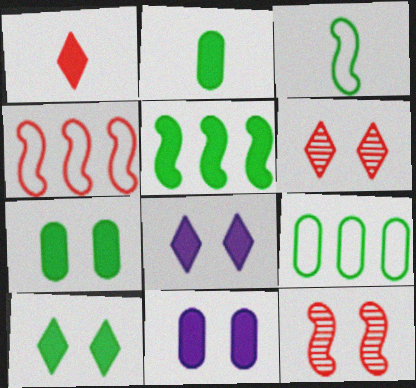[[1, 5, 11], 
[2, 5, 10]]